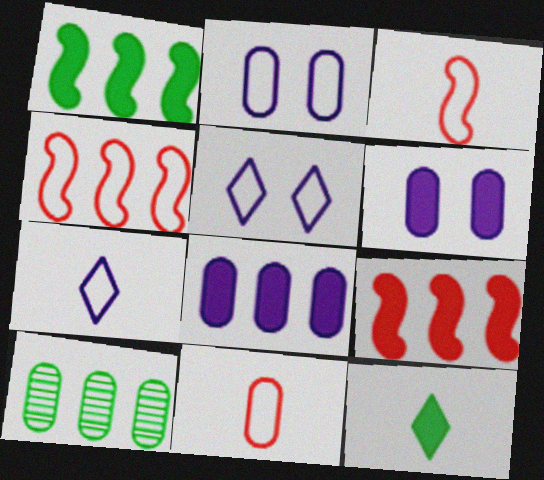[[6, 9, 12], 
[6, 10, 11]]